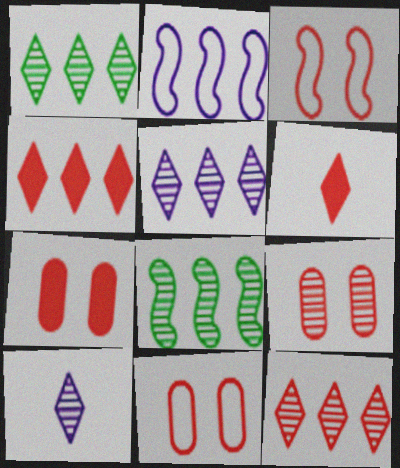[[1, 5, 12], 
[7, 9, 11], 
[8, 9, 10]]